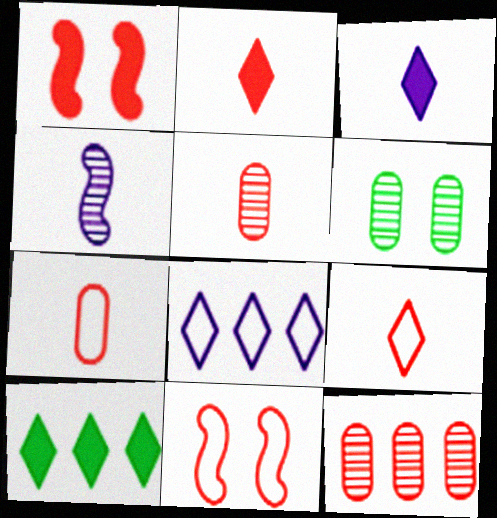[[1, 9, 12], 
[2, 11, 12]]